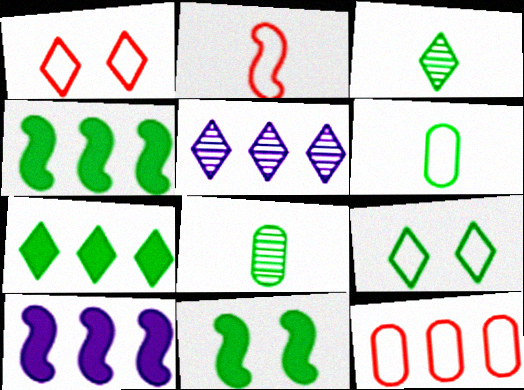[[1, 2, 12], 
[1, 8, 10], 
[3, 7, 9], 
[4, 5, 12], 
[4, 8, 9]]